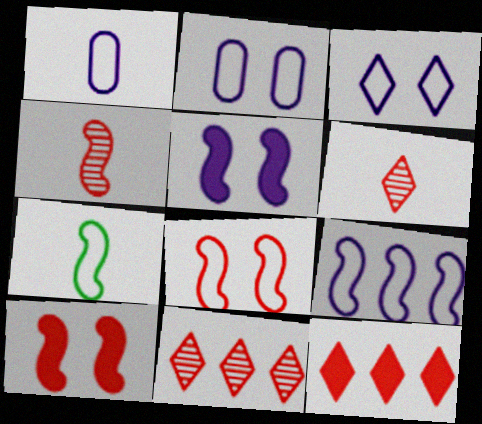[[1, 3, 9], 
[7, 8, 9]]